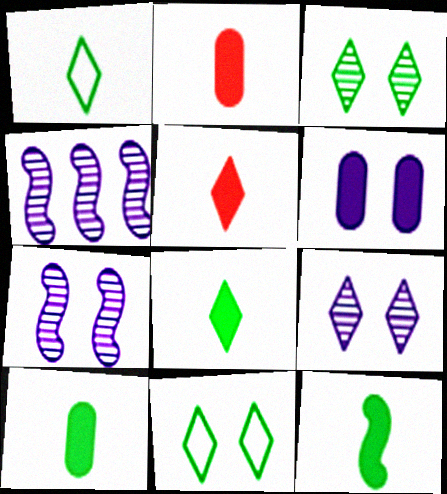[[2, 4, 11], 
[8, 10, 12]]